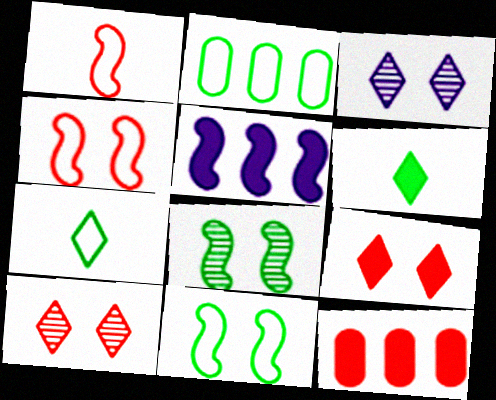[[1, 5, 8], 
[1, 10, 12], 
[2, 6, 8], 
[2, 7, 11]]